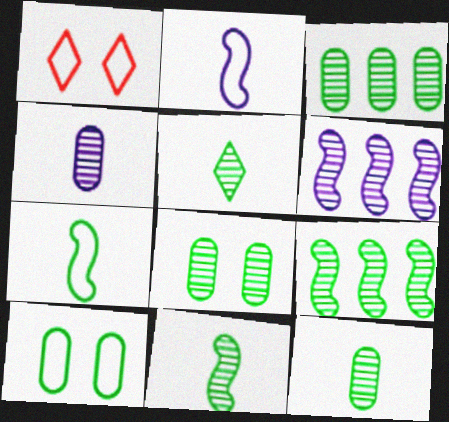[[3, 8, 12], 
[5, 8, 9], 
[5, 11, 12]]